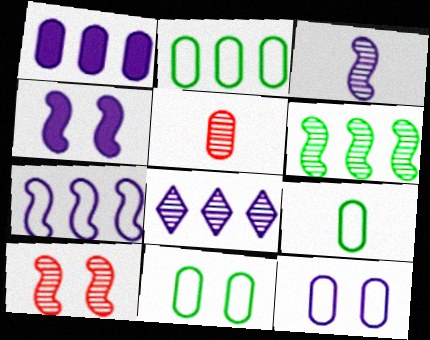[[1, 5, 11], 
[1, 7, 8], 
[2, 9, 11], 
[3, 4, 7], 
[3, 6, 10]]